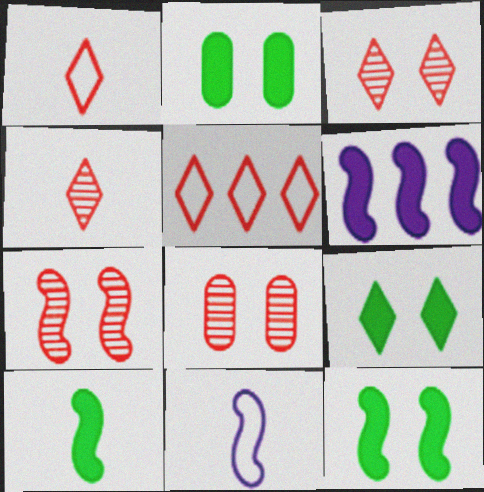[[2, 9, 12], 
[3, 7, 8]]